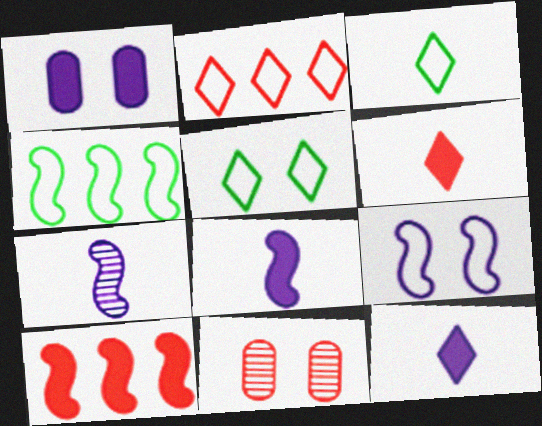[[4, 11, 12]]